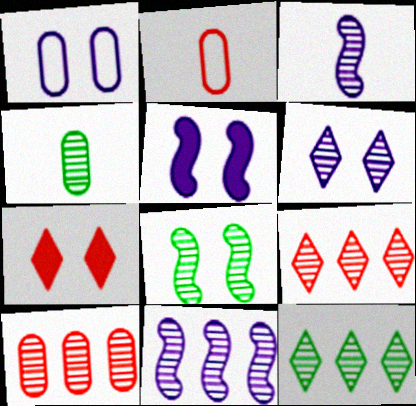[[1, 5, 6], 
[1, 7, 8], 
[2, 5, 12], 
[4, 8, 12], 
[10, 11, 12]]